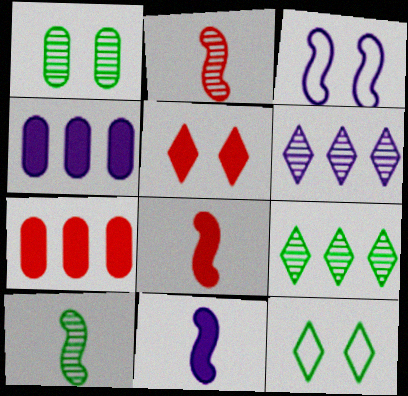[[1, 2, 6], 
[1, 3, 5], 
[1, 9, 10], 
[2, 4, 12], 
[5, 7, 8]]